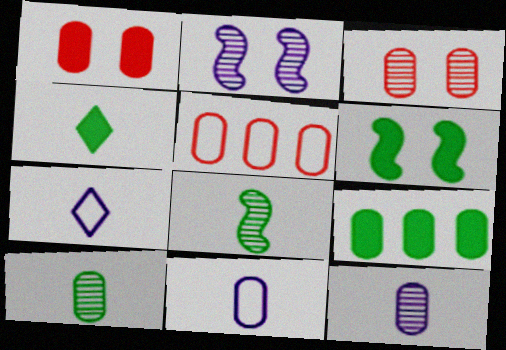[[2, 4, 5], 
[3, 9, 11], 
[4, 6, 9]]